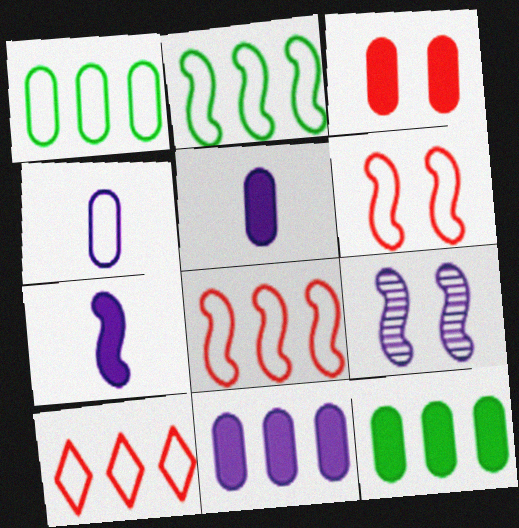[[3, 5, 12]]